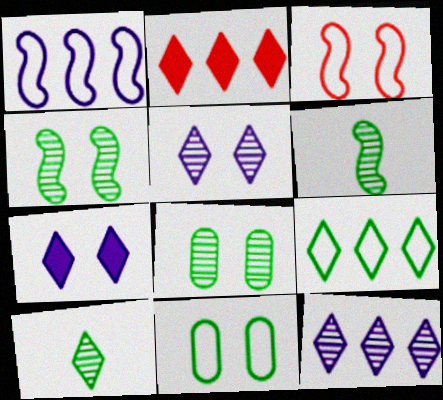[[2, 9, 12], 
[3, 7, 8]]